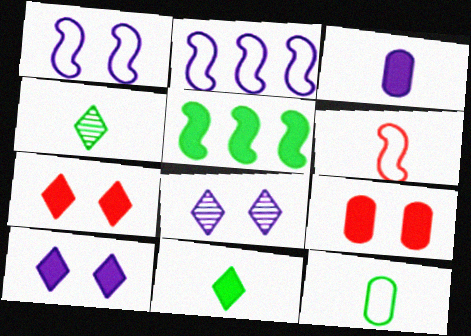[[2, 3, 8], 
[2, 4, 9], 
[3, 4, 6], 
[3, 5, 7]]